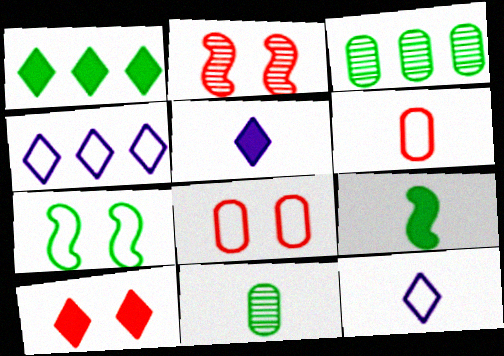[[1, 5, 10], 
[1, 7, 11], 
[2, 8, 10], 
[4, 6, 7]]